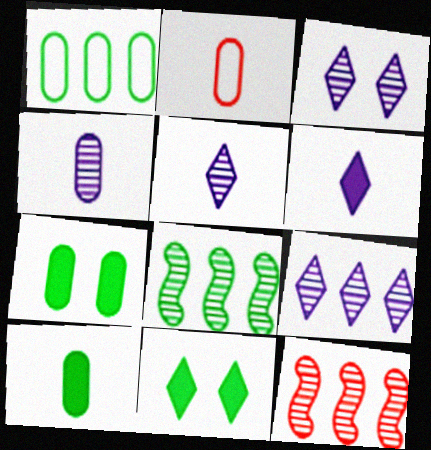[[2, 4, 10], 
[3, 5, 9]]